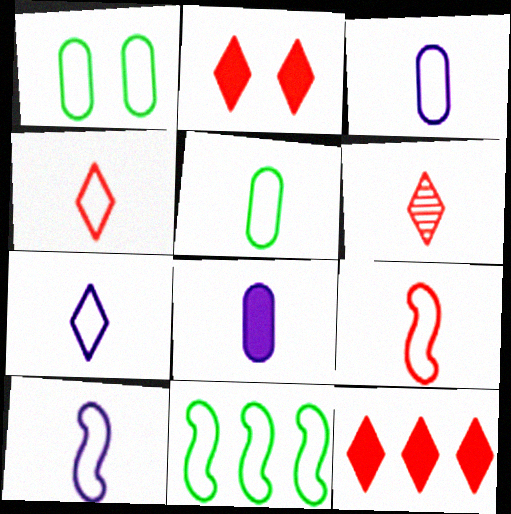[[3, 7, 10], 
[4, 5, 10], 
[5, 7, 9]]